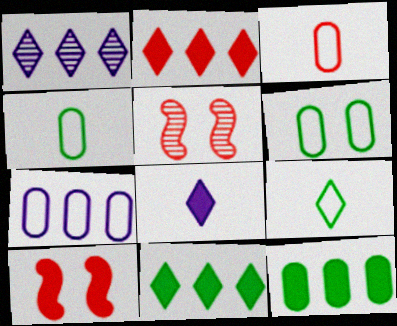[[1, 4, 10], 
[2, 3, 5], 
[3, 6, 7], 
[8, 10, 12]]